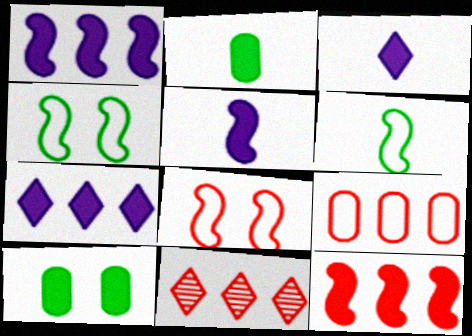[[3, 10, 12], 
[9, 11, 12]]